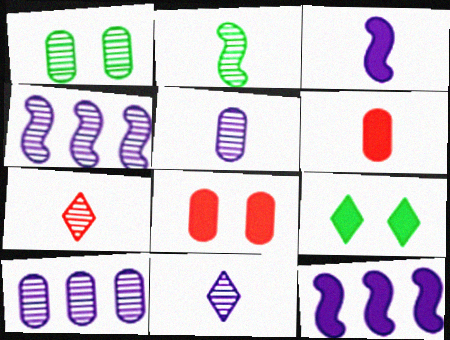[[1, 4, 7], 
[2, 5, 7], 
[6, 9, 12]]